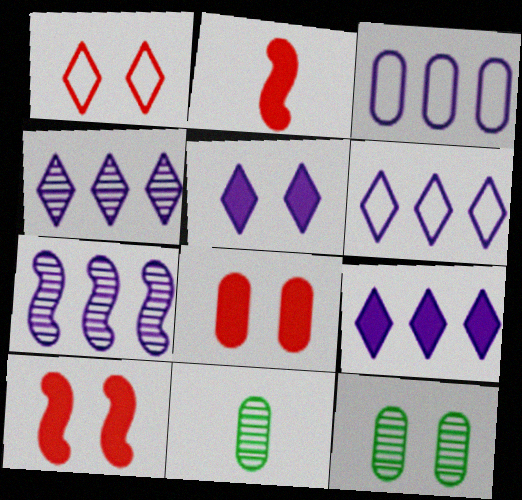[[2, 6, 12], 
[3, 7, 9], 
[3, 8, 11], 
[4, 6, 9], 
[6, 10, 11]]